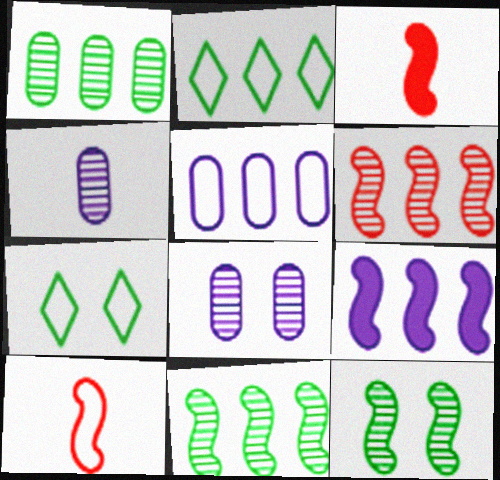[[2, 3, 8], 
[5, 7, 10], 
[9, 10, 12]]